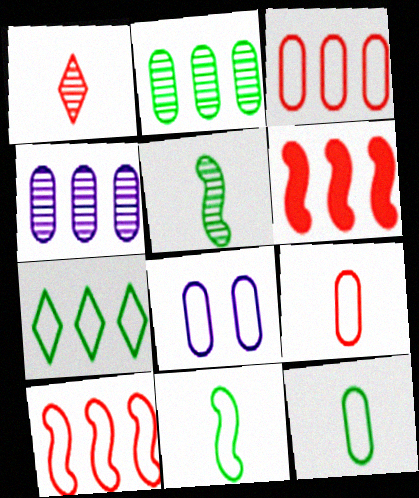[[3, 8, 12], 
[4, 6, 7]]